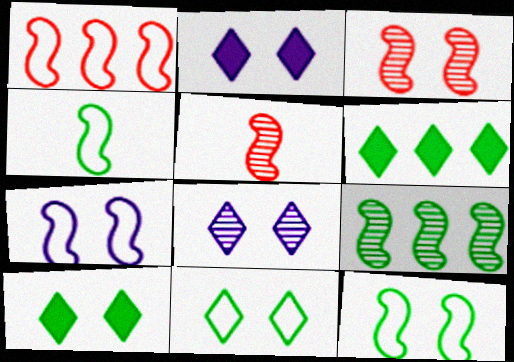[[1, 4, 7]]